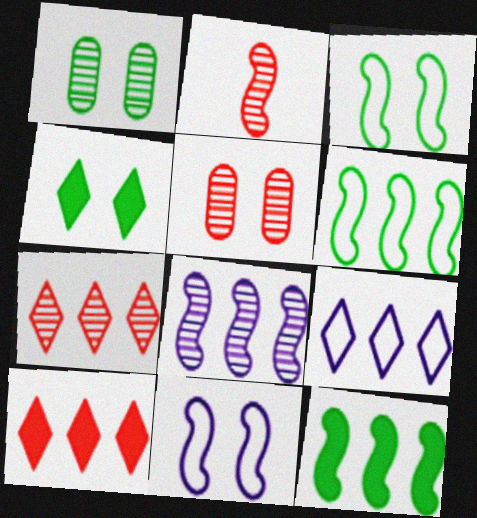[[1, 3, 4], 
[2, 5, 7], 
[2, 11, 12], 
[4, 5, 11]]